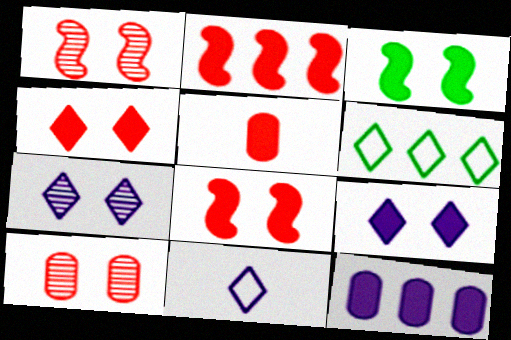[[2, 4, 5]]